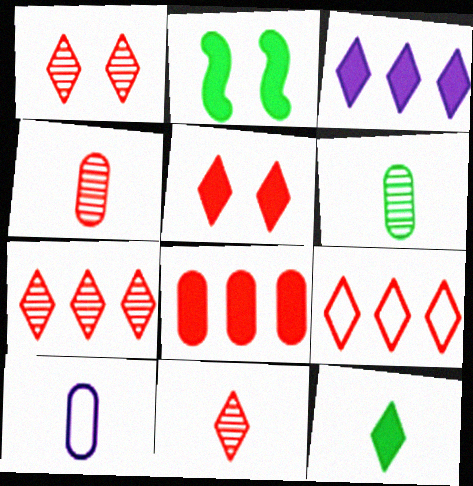[[1, 7, 11], 
[2, 7, 10], 
[3, 5, 12], 
[5, 9, 11]]